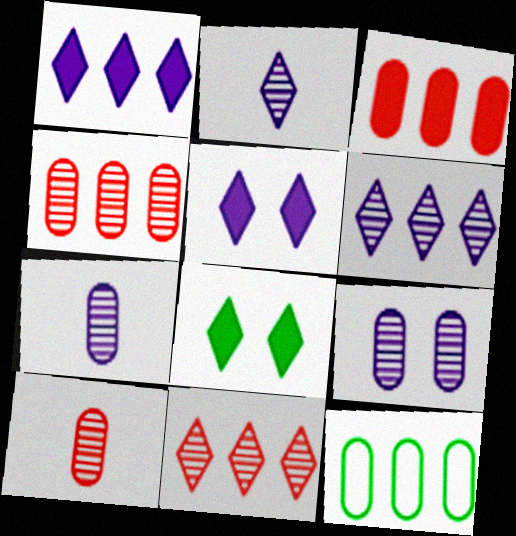[]